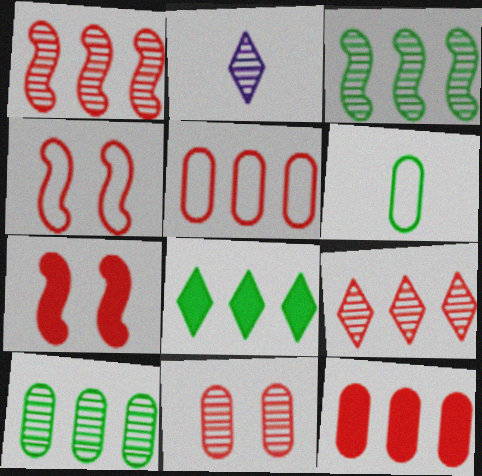[[2, 3, 11]]